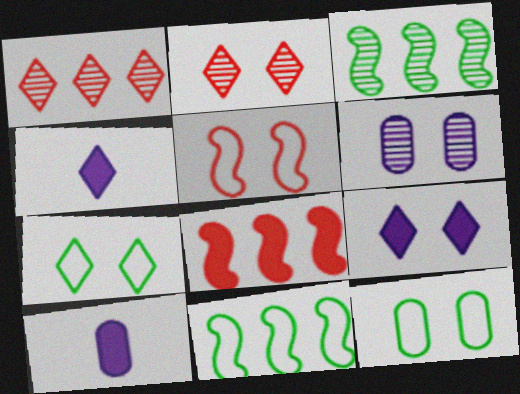[[1, 4, 7], 
[2, 7, 9], 
[2, 10, 11]]